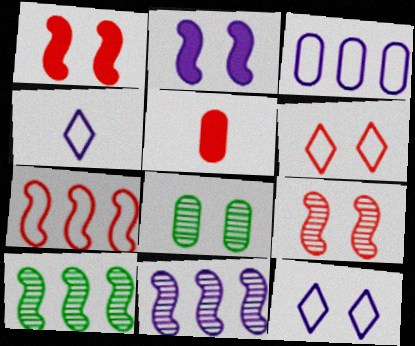[[1, 8, 12], 
[2, 6, 8], 
[3, 5, 8], 
[5, 10, 12]]